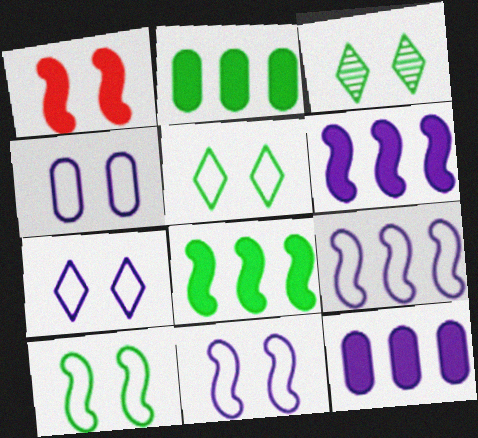[[1, 3, 4], 
[4, 7, 11]]